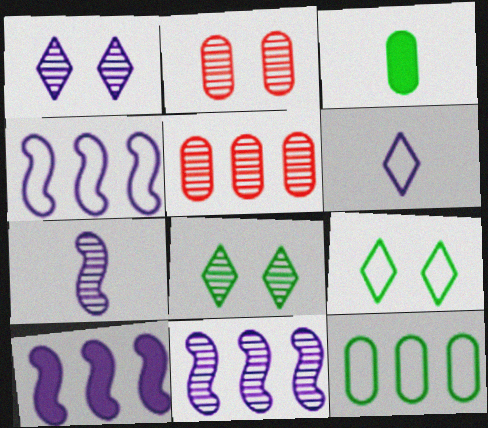[[4, 10, 11], 
[5, 7, 8]]